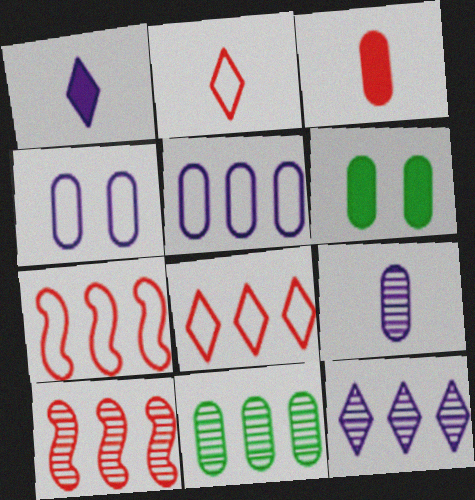[[3, 4, 11], 
[10, 11, 12]]